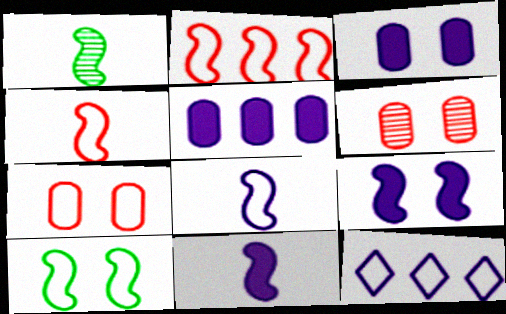[[1, 2, 9], 
[1, 4, 11], 
[2, 8, 10]]